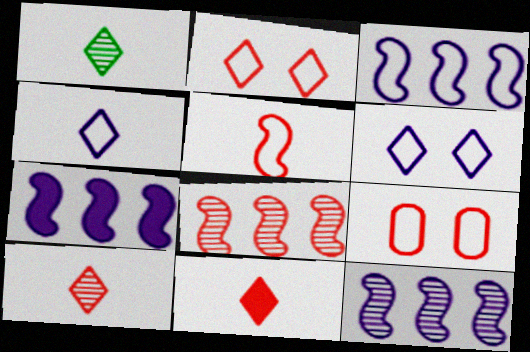[[1, 4, 11], 
[1, 7, 9], 
[3, 7, 12], 
[8, 9, 11]]